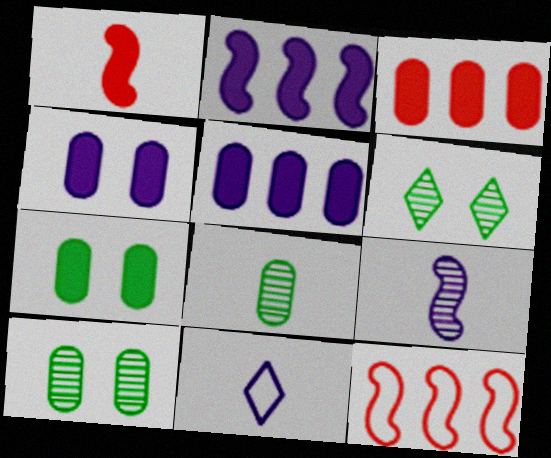[[1, 8, 11]]